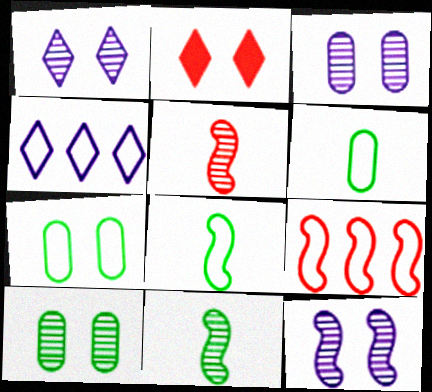[[1, 3, 12], 
[2, 7, 12]]